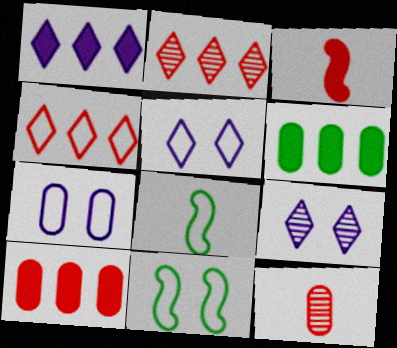[[1, 11, 12], 
[4, 7, 8], 
[6, 7, 12], 
[8, 9, 10]]